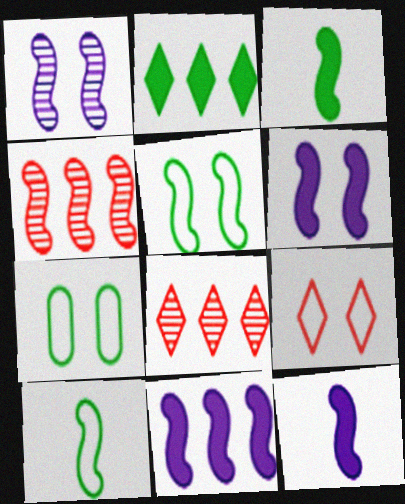[[4, 5, 12], 
[4, 6, 10], 
[6, 11, 12], 
[7, 8, 12]]